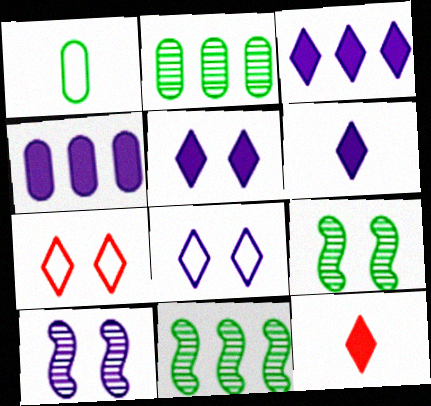[[3, 5, 6]]